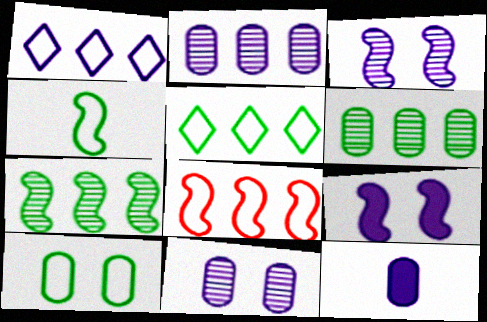[[1, 3, 12], 
[4, 5, 10]]